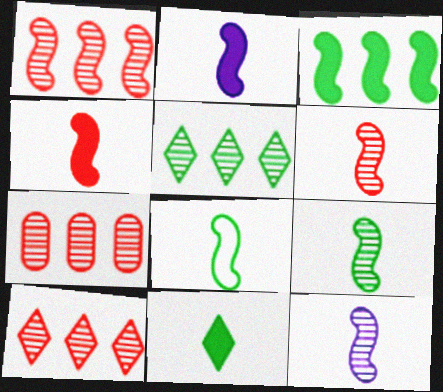[[1, 7, 10], 
[2, 6, 8], 
[4, 8, 12], 
[6, 9, 12]]